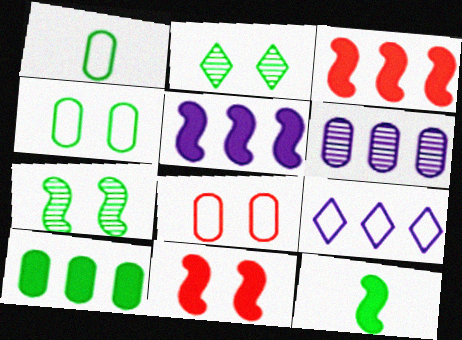[[5, 6, 9], 
[5, 11, 12]]